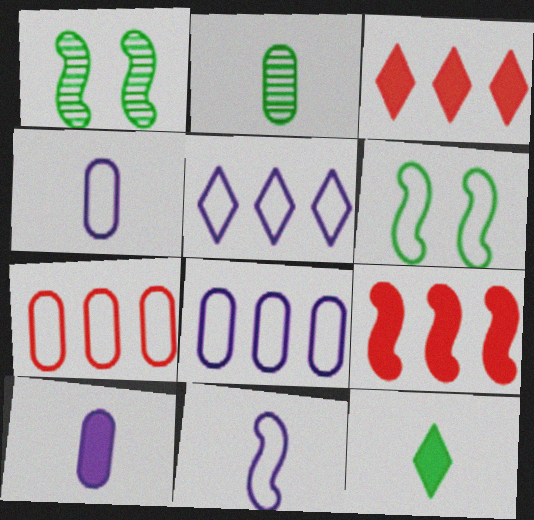[[1, 3, 4], 
[1, 9, 11]]